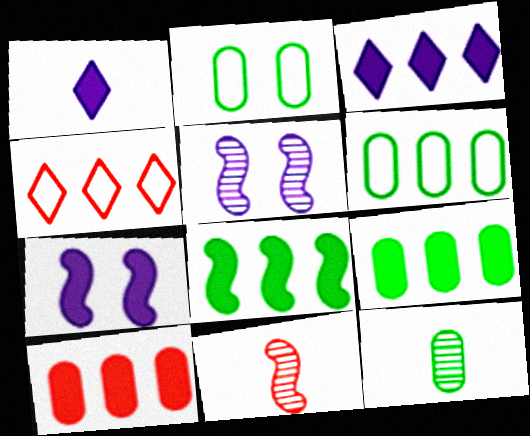[[2, 3, 11], 
[2, 9, 12], 
[3, 8, 10], 
[4, 7, 12]]